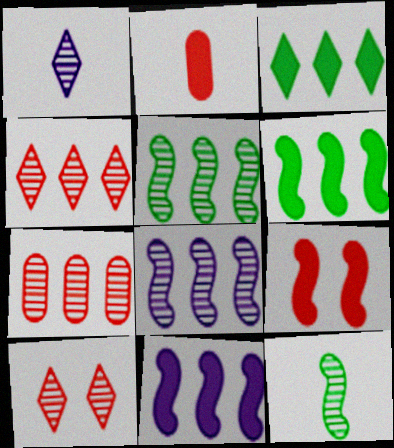[]